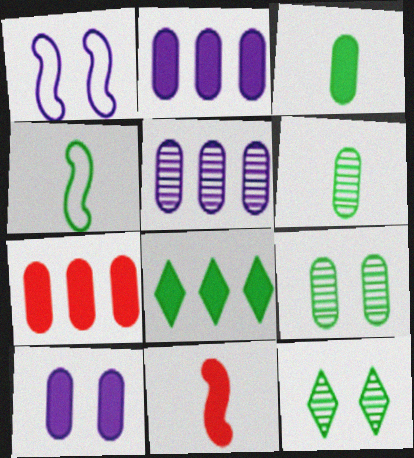[[3, 7, 10], 
[4, 8, 9], 
[8, 10, 11]]